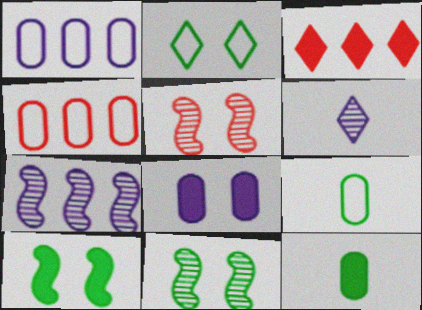[[2, 3, 6], 
[2, 5, 8], 
[4, 6, 10]]